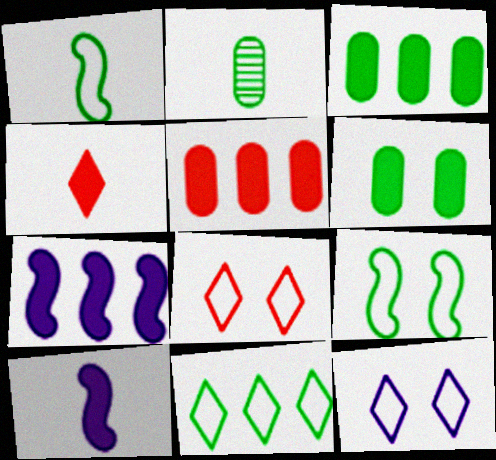[[2, 7, 8], 
[4, 6, 7]]